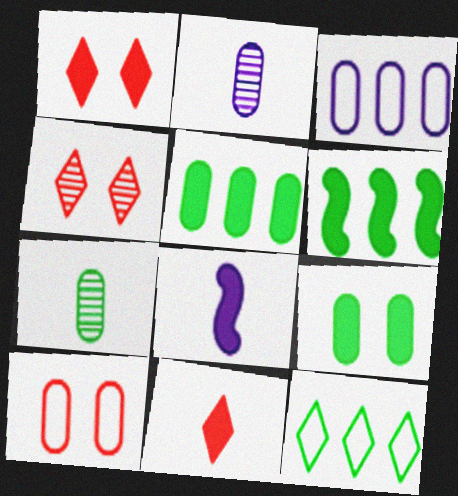[[1, 5, 8], 
[2, 5, 10]]